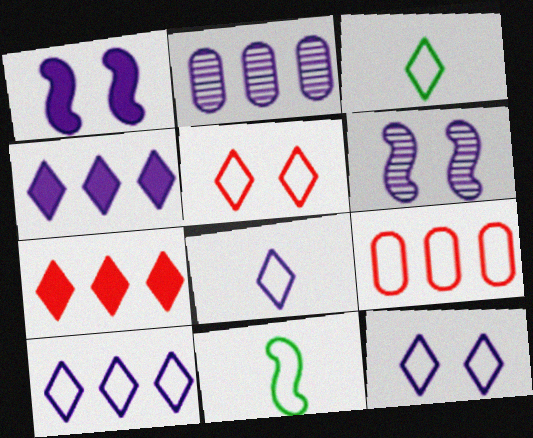[[1, 2, 8], 
[3, 5, 10], 
[8, 10, 12], 
[9, 11, 12]]